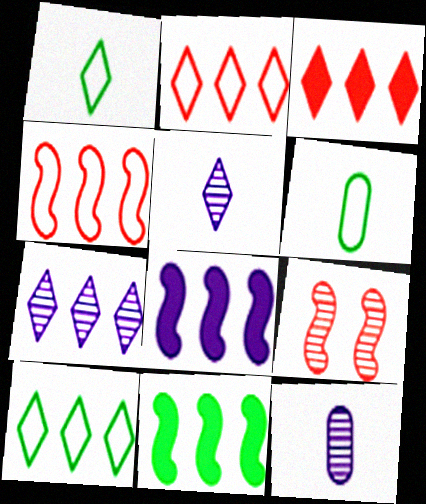[[3, 7, 10]]